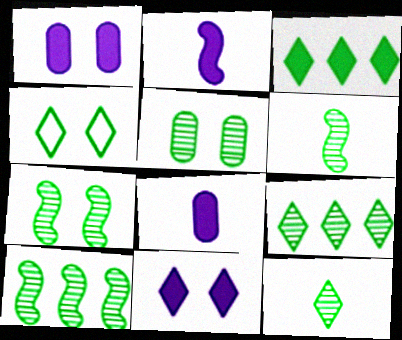[[3, 4, 12], 
[5, 6, 9], 
[5, 10, 12], 
[6, 7, 10]]